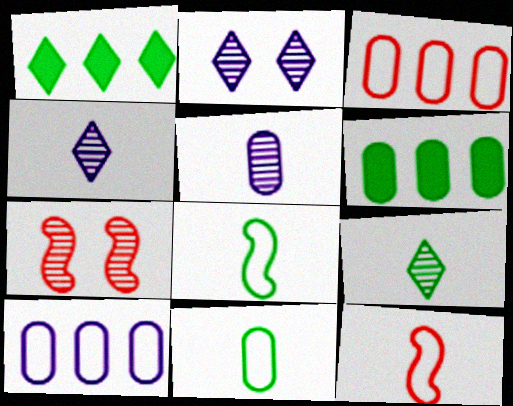[[2, 6, 12]]